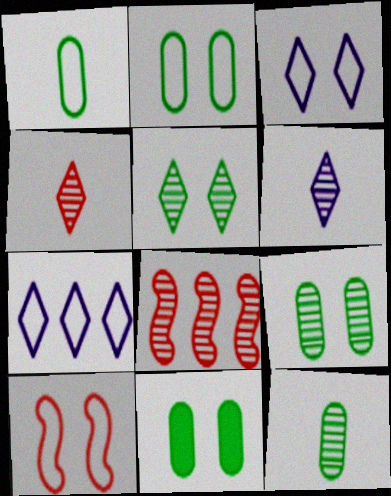[[1, 7, 10], 
[2, 3, 10], 
[2, 9, 11], 
[6, 8, 9]]